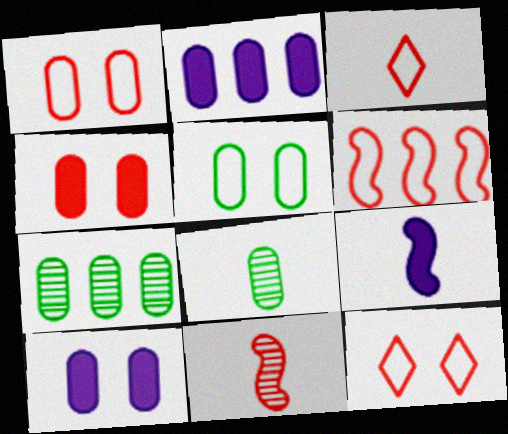[[1, 2, 8], 
[1, 3, 6], 
[3, 8, 9], 
[7, 9, 12]]